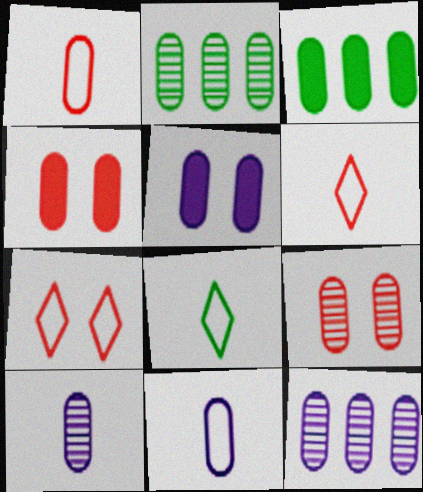[[1, 2, 5], 
[2, 4, 11], 
[2, 9, 10], 
[3, 9, 11], 
[5, 11, 12]]